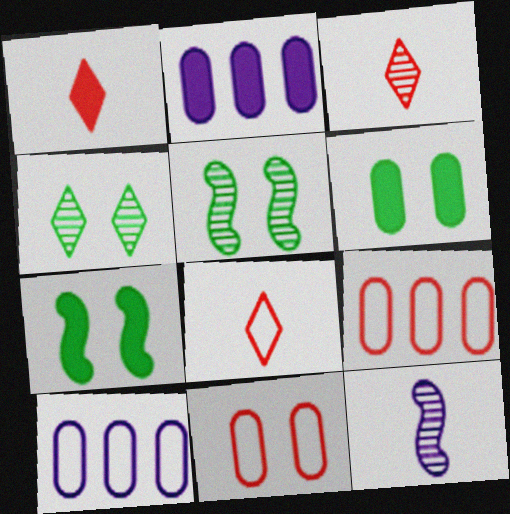[[1, 2, 7], 
[1, 3, 8], 
[1, 5, 10], 
[2, 5, 8], 
[3, 7, 10]]